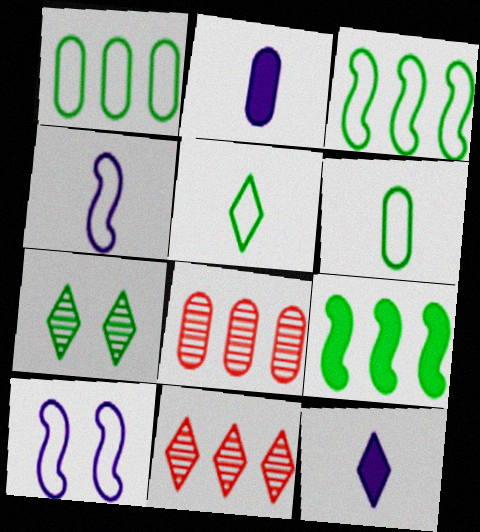[[6, 7, 9]]